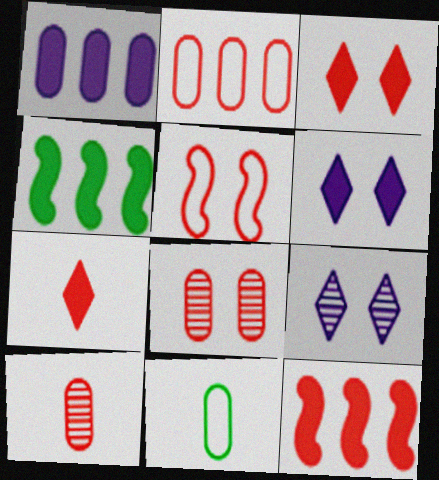[[1, 8, 11], 
[3, 5, 8], 
[9, 11, 12]]